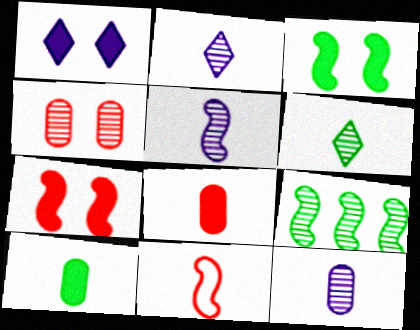[[2, 4, 9], 
[2, 5, 12], 
[2, 10, 11]]